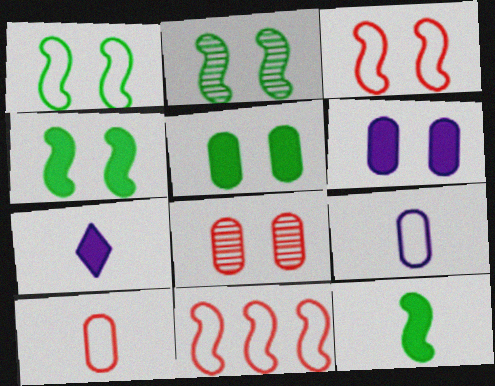[[1, 2, 4]]